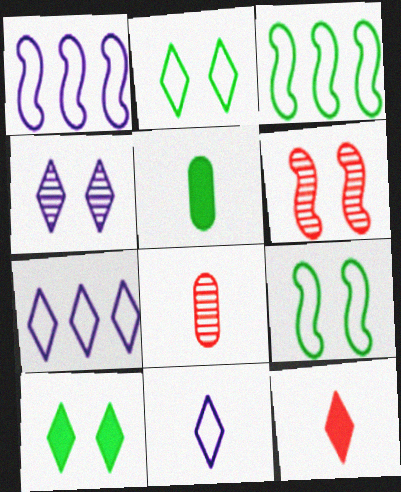[[1, 8, 10], 
[5, 6, 7]]